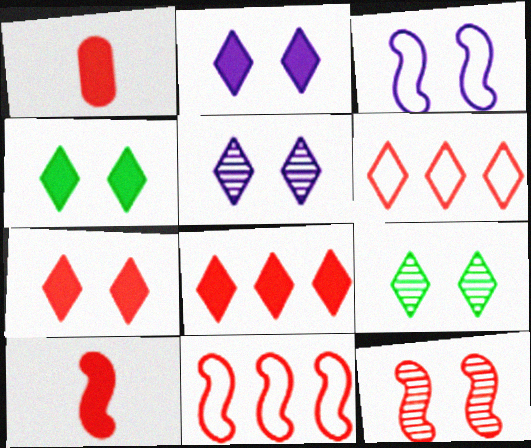[[1, 6, 12], 
[2, 4, 7], 
[10, 11, 12]]